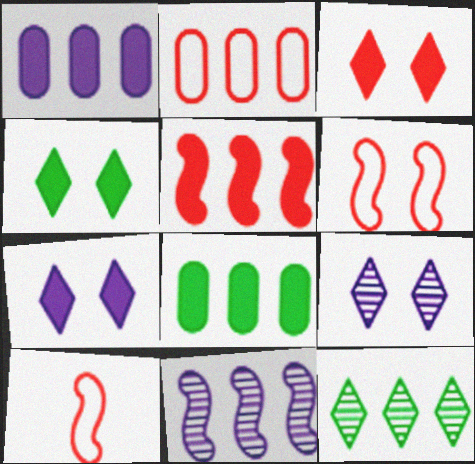[[3, 4, 7], 
[8, 9, 10]]